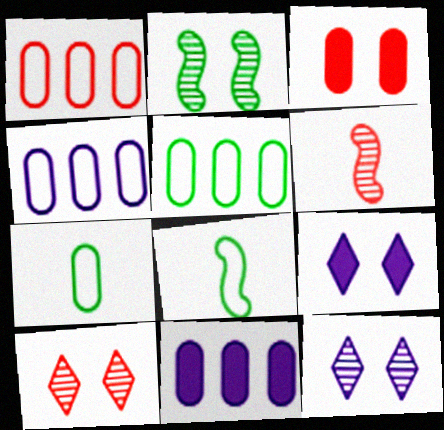[[1, 4, 5], 
[5, 6, 9], 
[8, 10, 11]]